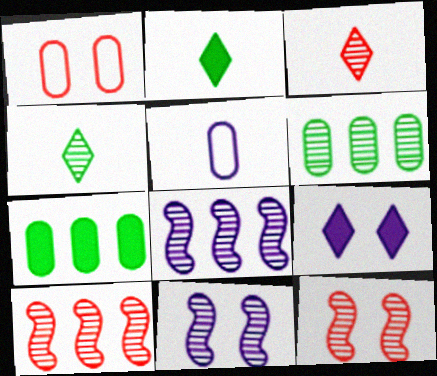[[1, 2, 8], 
[3, 6, 11], 
[5, 8, 9]]